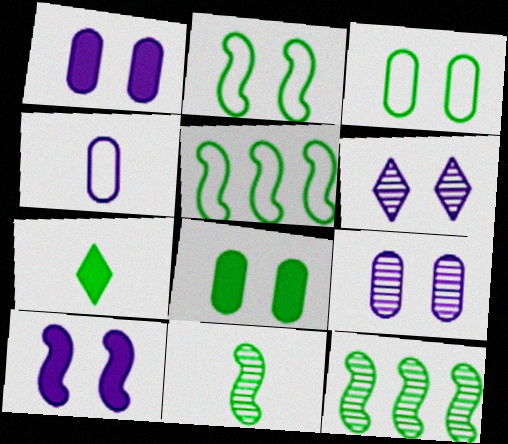[[3, 7, 12]]